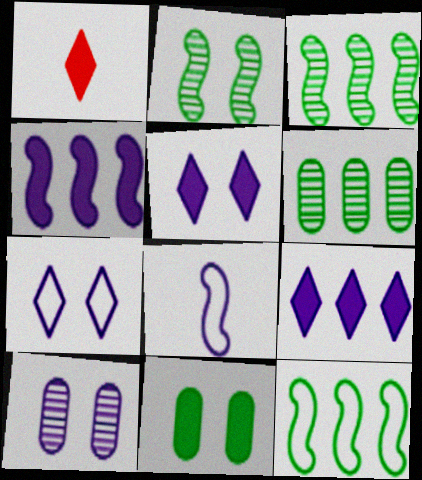[[1, 4, 11], 
[1, 10, 12], 
[8, 9, 10]]